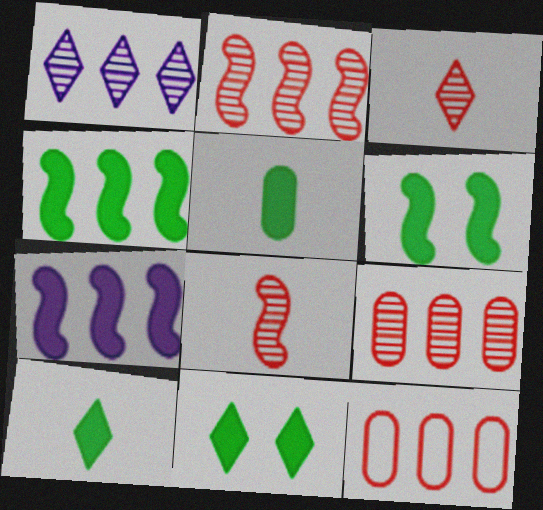[[1, 4, 12], 
[4, 5, 11]]